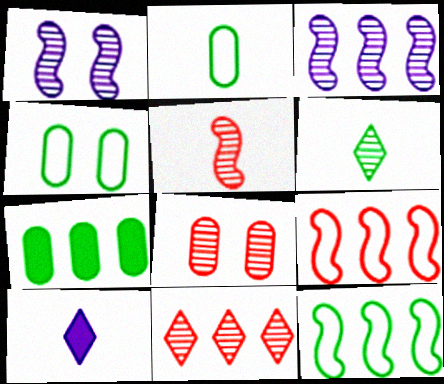[[2, 5, 10], 
[3, 6, 8], 
[5, 8, 11], 
[8, 10, 12]]